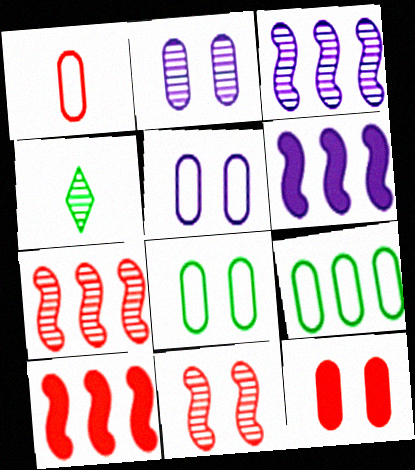[[1, 5, 9], 
[2, 4, 7], 
[2, 8, 12], 
[4, 5, 10]]